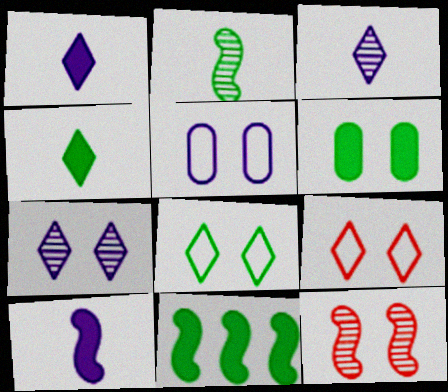[[4, 6, 11]]